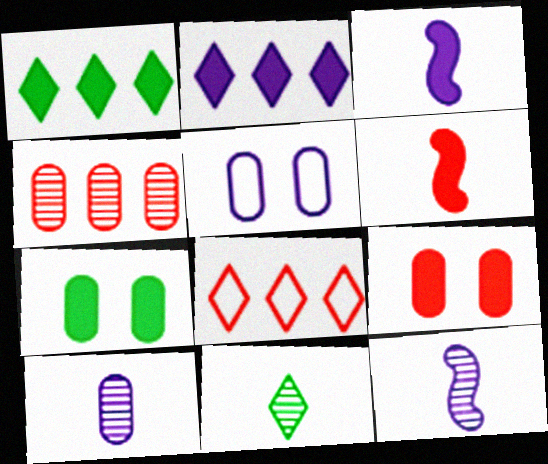[[1, 3, 9], 
[2, 5, 12], 
[2, 6, 7], 
[7, 8, 12]]